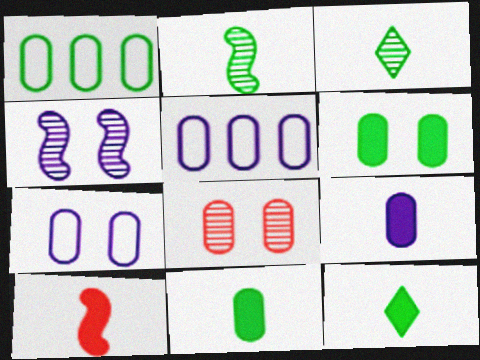[[1, 8, 9], 
[5, 8, 11], 
[6, 7, 8], 
[9, 10, 12]]